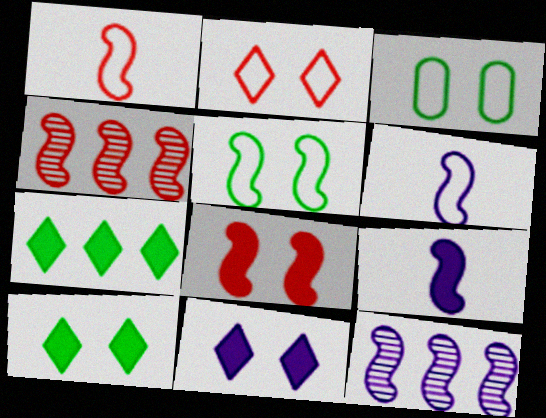[[1, 4, 8], 
[4, 5, 9]]